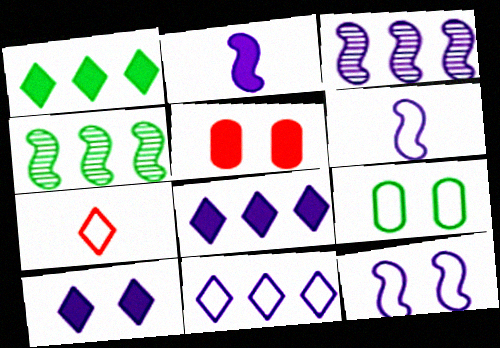[[1, 2, 5], 
[2, 3, 12]]